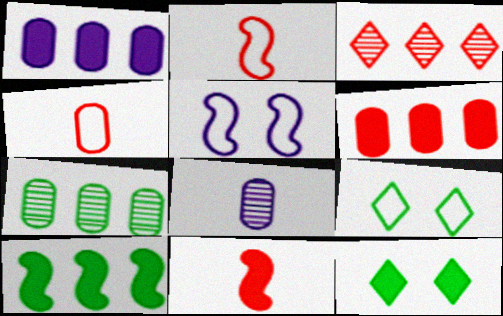[[1, 11, 12]]